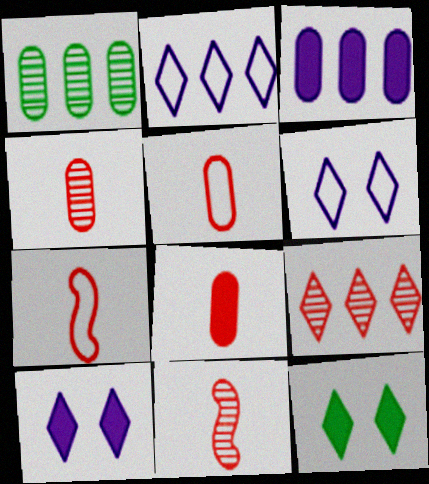[[1, 7, 10], 
[4, 5, 8]]